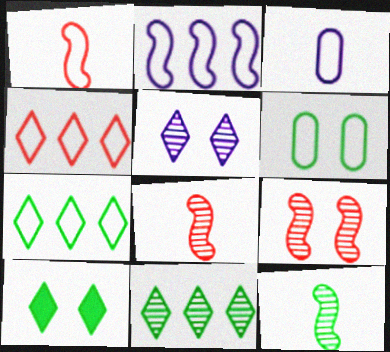[]